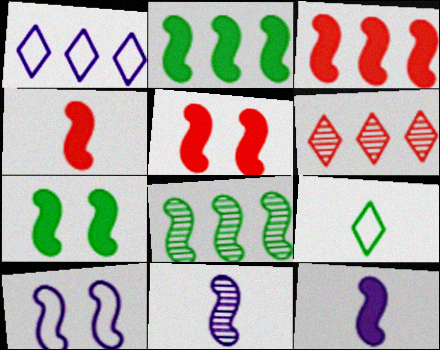[[2, 5, 12], 
[3, 4, 5], 
[3, 7, 12], 
[4, 8, 10]]